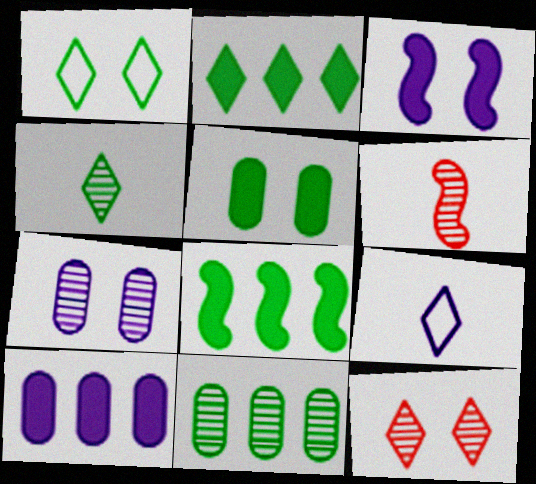[[1, 2, 4], 
[1, 6, 10], 
[2, 9, 12]]